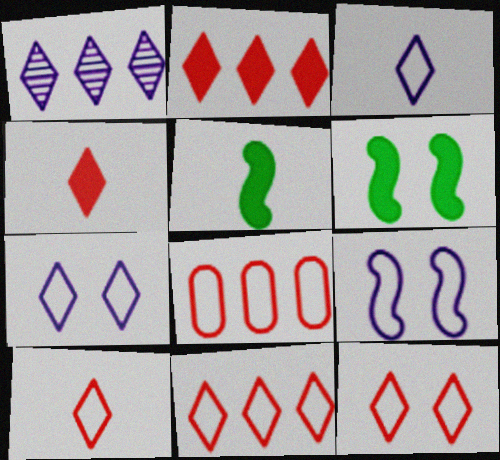[[10, 11, 12]]